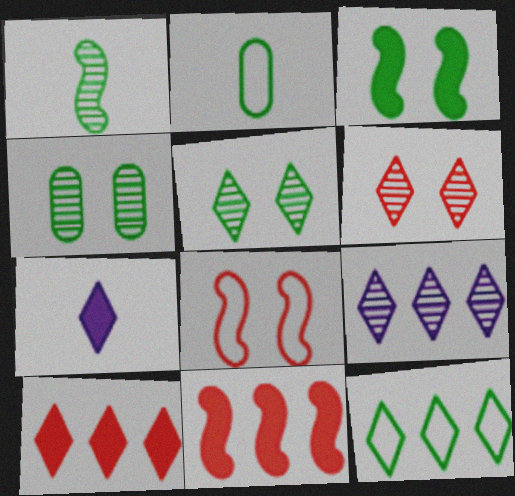[[6, 7, 12], 
[9, 10, 12]]